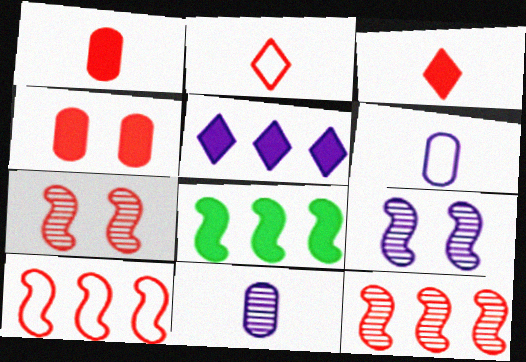[[2, 4, 12], 
[5, 6, 9]]